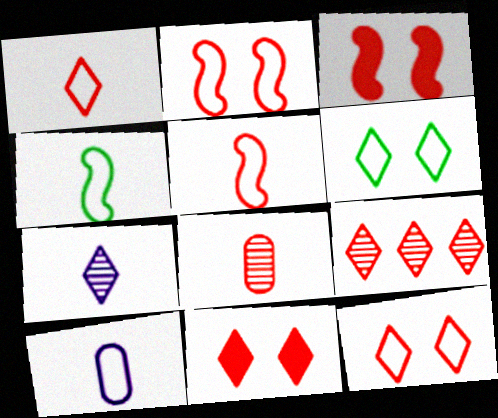[[1, 4, 10], 
[1, 9, 11]]